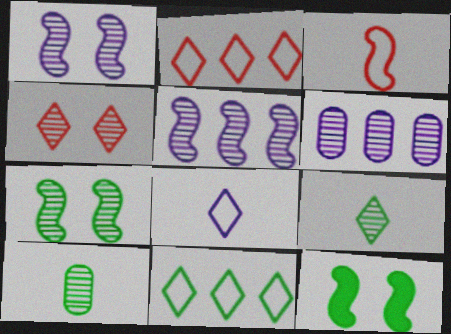[[3, 5, 12], 
[4, 5, 10], 
[10, 11, 12]]